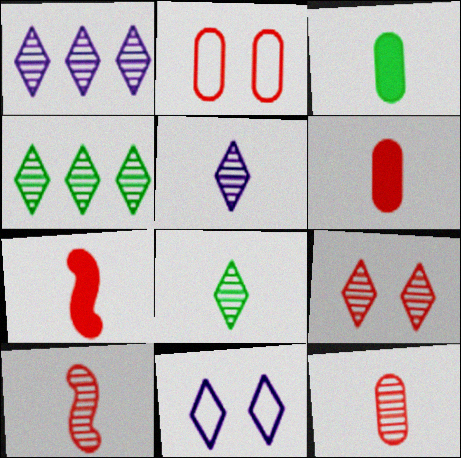[[1, 8, 9], 
[4, 5, 9]]